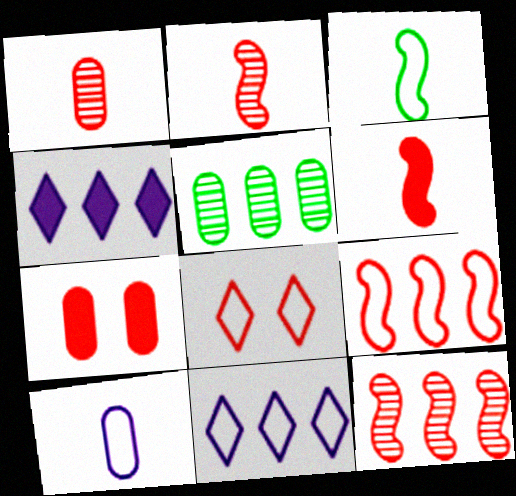[[4, 5, 9], 
[5, 7, 10]]